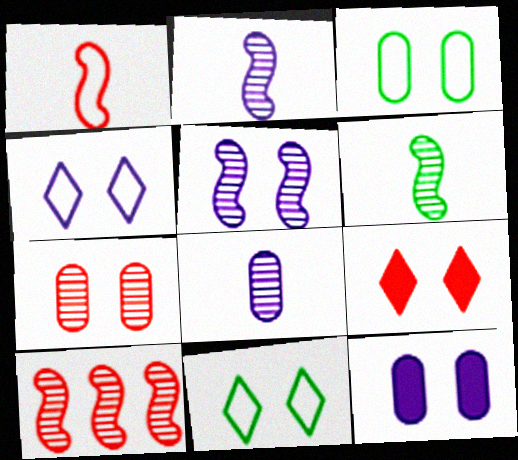[[3, 5, 9], 
[3, 7, 12], 
[4, 5, 12], 
[5, 6, 10]]